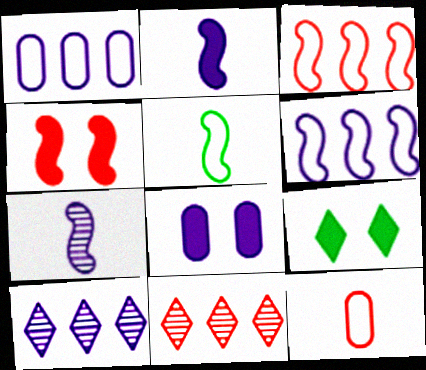[[4, 8, 9], 
[4, 11, 12], 
[5, 8, 11]]